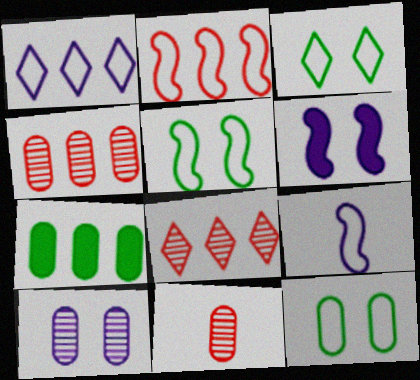[[2, 5, 9], 
[3, 5, 12]]